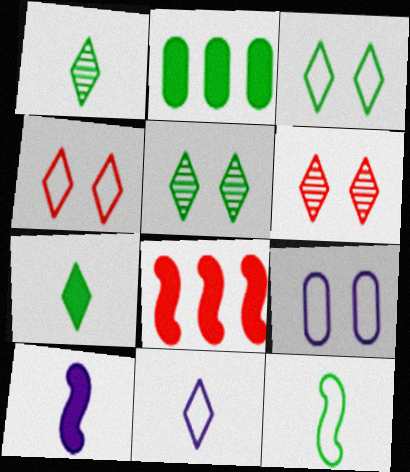[[1, 8, 9], 
[2, 5, 12]]